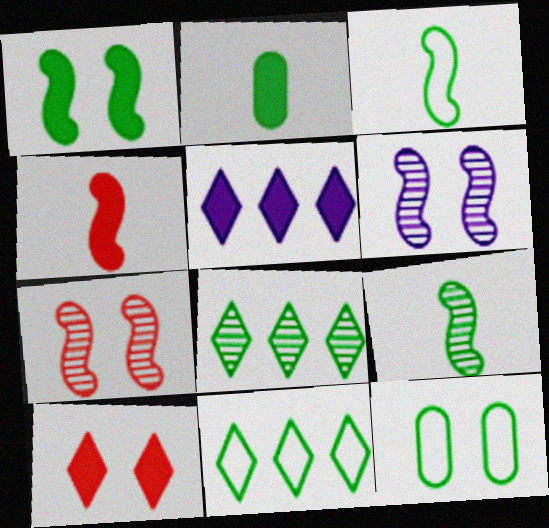[[3, 11, 12], 
[6, 10, 12]]